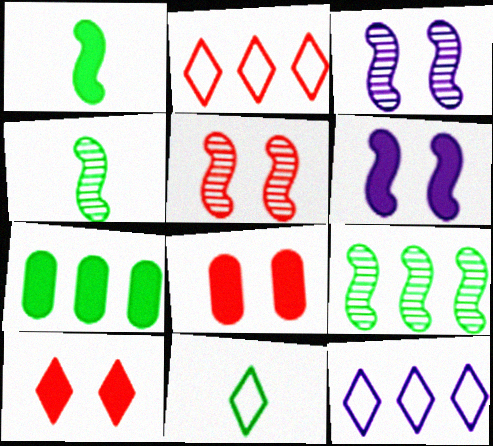[[4, 8, 12]]